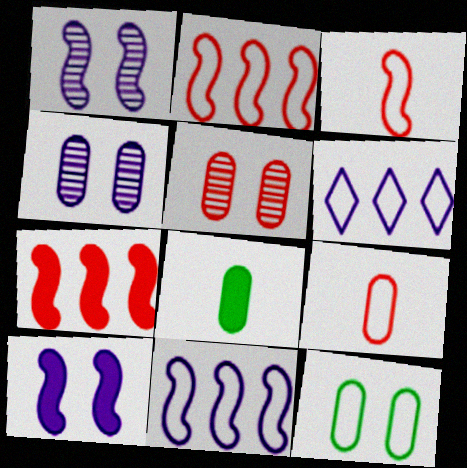[[3, 6, 12]]